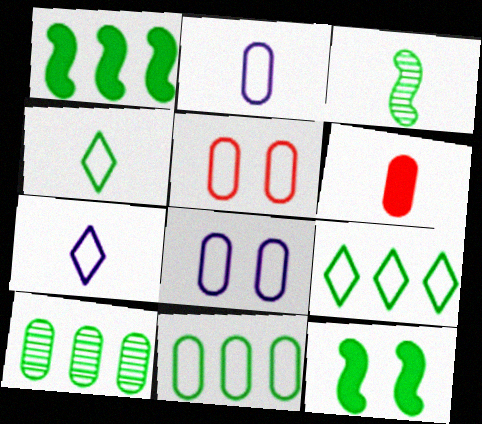[[1, 9, 10], 
[2, 5, 11], 
[3, 6, 7], 
[4, 10, 12], 
[6, 8, 10]]